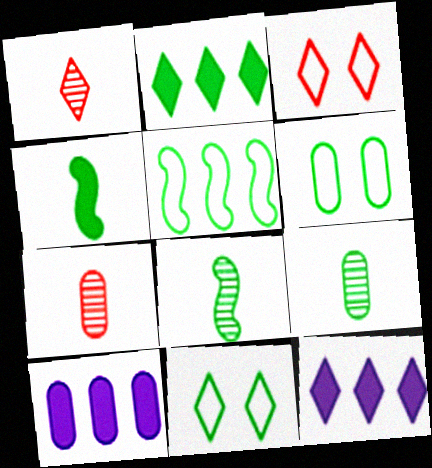[[1, 11, 12], 
[2, 6, 8], 
[3, 8, 10], 
[6, 7, 10]]